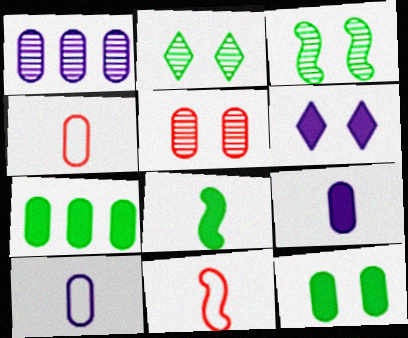[[1, 4, 12], 
[5, 7, 10]]